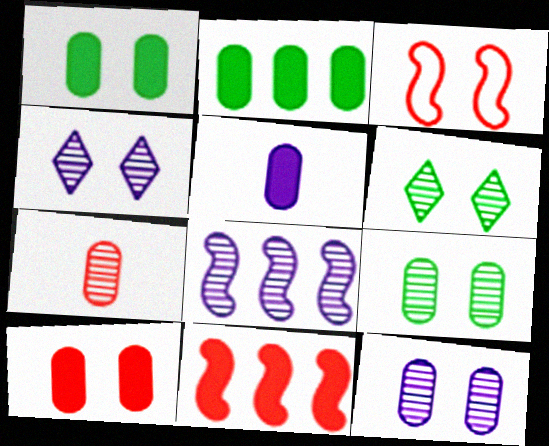[[1, 3, 4], 
[2, 5, 10], 
[6, 7, 8]]